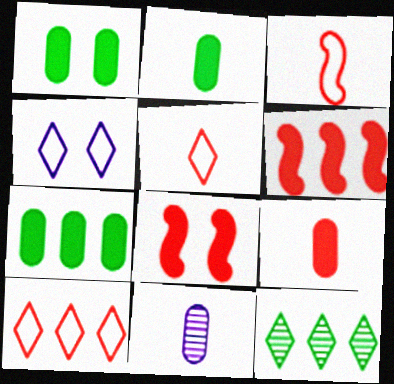[[1, 2, 7]]